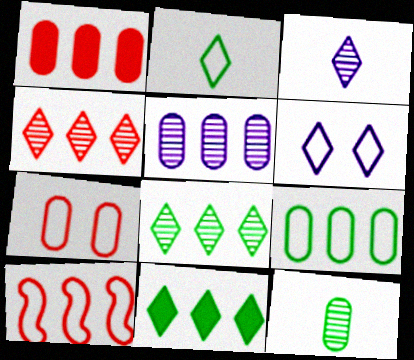[[1, 4, 10], 
[1, 5, 9], 
[5, 10, 11]]